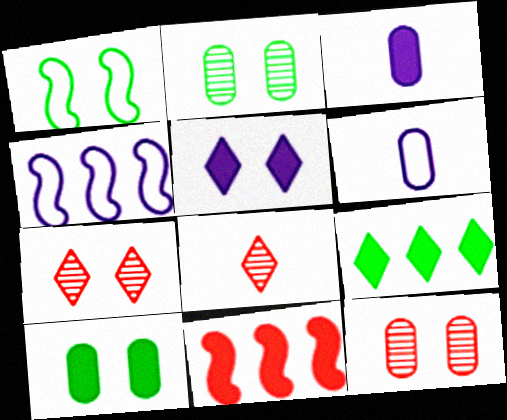[[1, 5, 12], 
[4, 8, 10]]